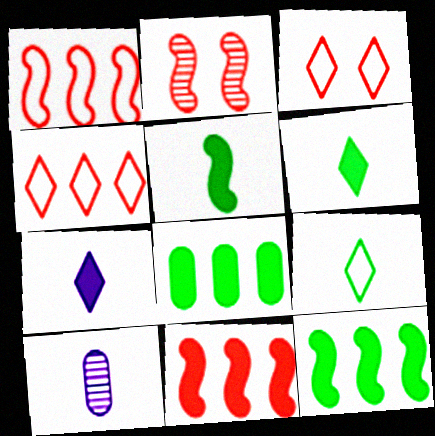[[3, 10, 12]]